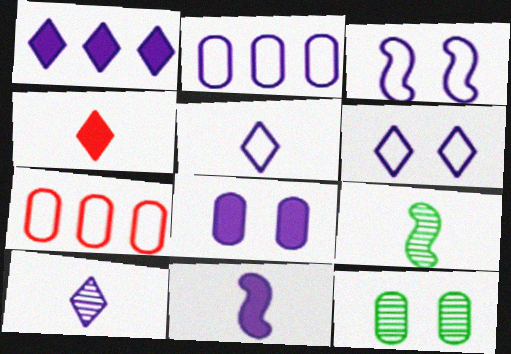[[1, 6, 10], 
[1, 8, 11], 
[2, 3, 5]]